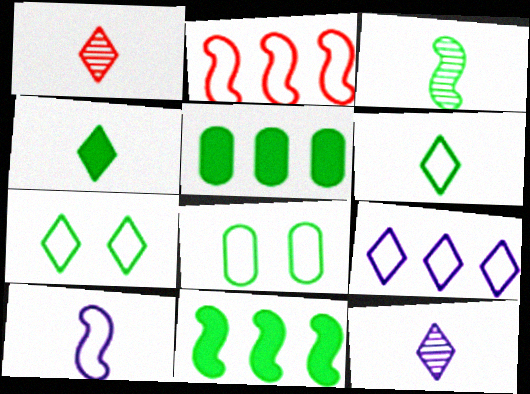[[3, 5, 7]]